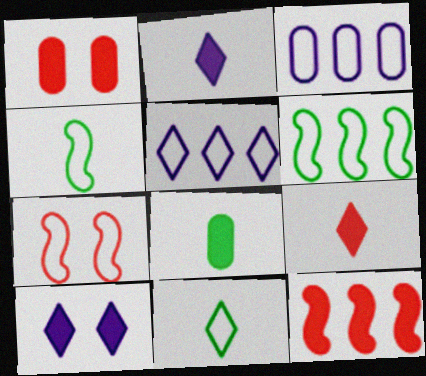[[1, 9, 12], 
[3, 7, 11], 
[8, 10, 12]]